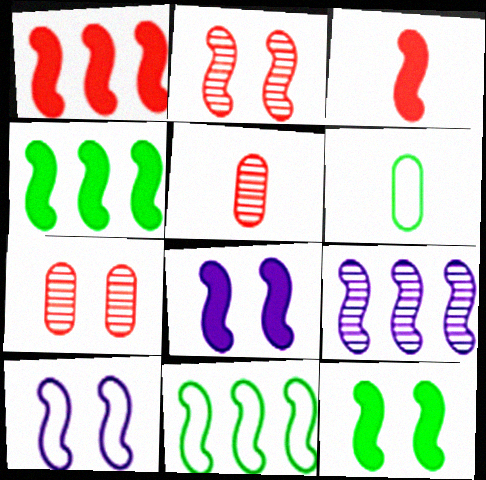[[1, 9, 11], 
[2, 10, 12], 
[3, 4, 8]]